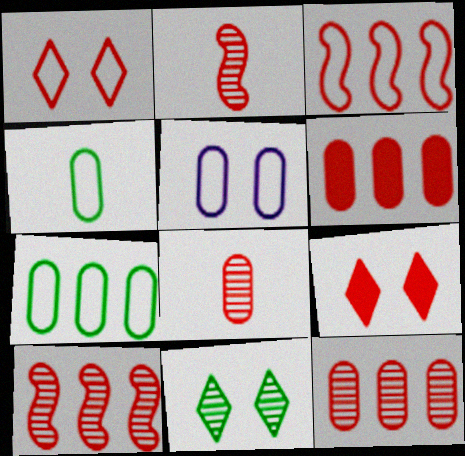[[1, 2, 6], 
[3, 8, 9]]